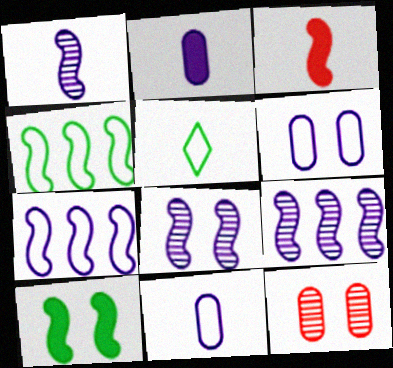[[1, 8, 9], 
[3, 4, 8]]